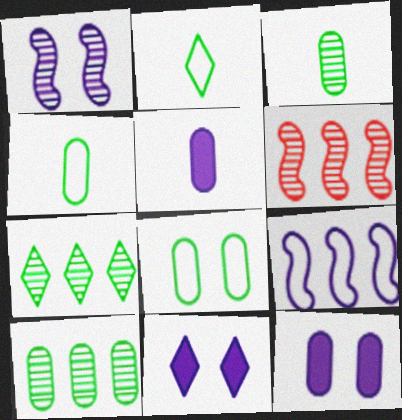[[2, 6, 12], 
[4, 6, 11]]